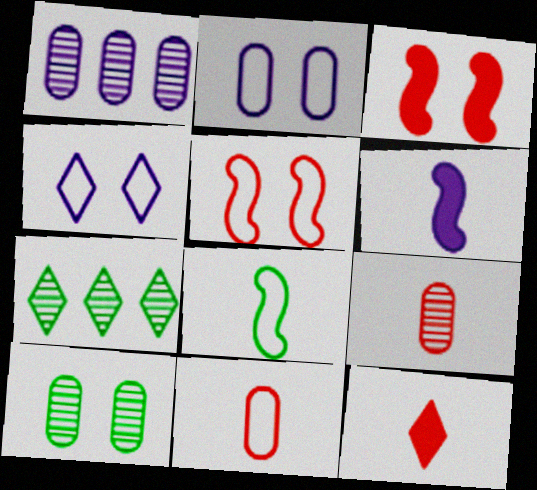[[1, 4, 6], 
[1, 9, 10], 
[3, 4, 10], 
[4, 7, 12]]